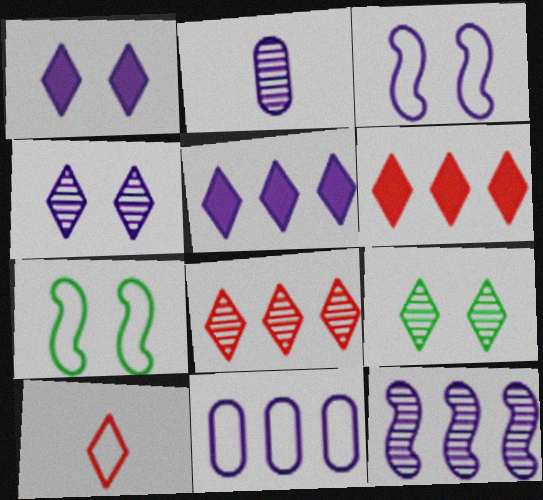[[2, 3, 5], 
[2, 4, 12], 
[2, 6, 7], 
[5, 9, 10], 
[5, 11, 12], 
[7, 10, 11]]